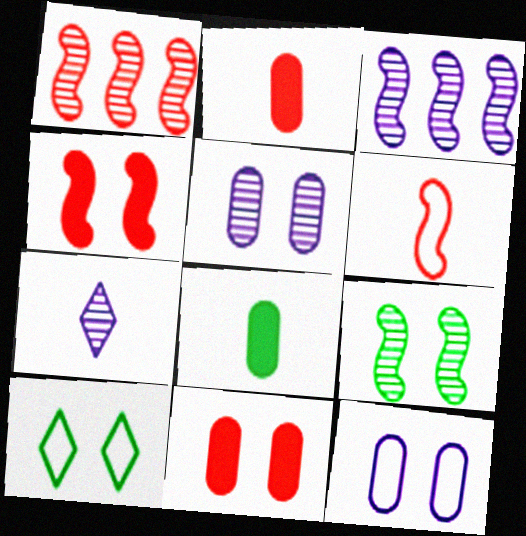[[1, 4, 6], 
[2, 3, 10], 
[3, 5, 7], 
[4, 5, 10], 
[6, 7, 8]]